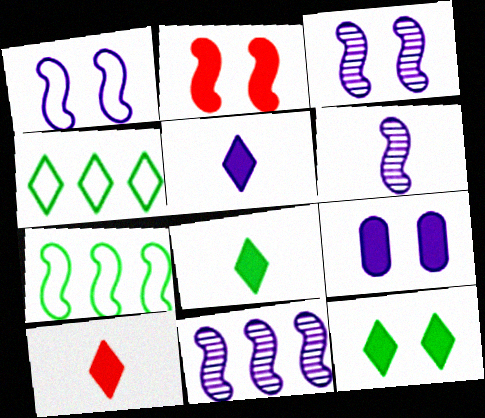[[2, 6, 7], 
[2, 9, 12], 
[3, 6, 11], 
[5, 8, 10]]